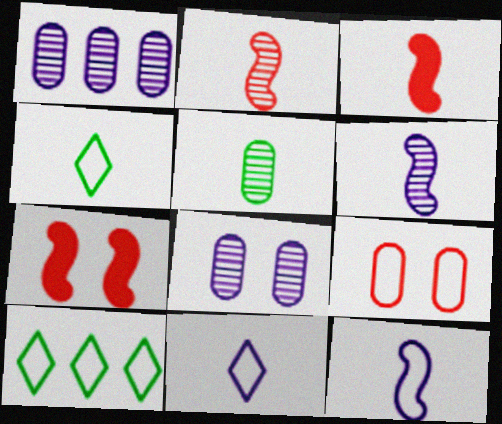[[1, 4, 7], 
[3, 5, 11], 
[3, 8, 10], 
[9, 10, 12]]